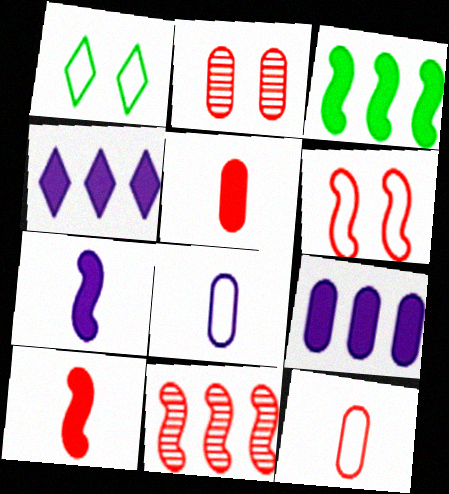[[6, 10, 11]]